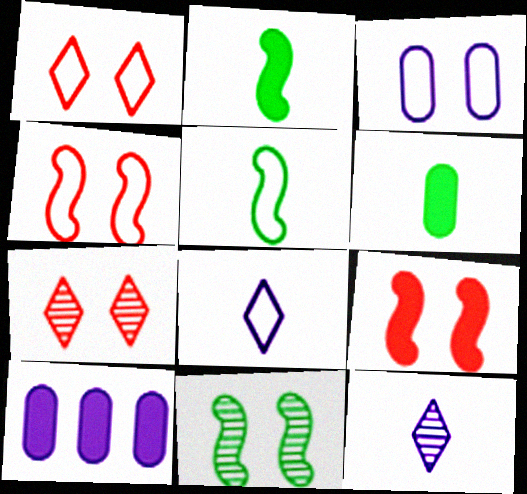[[5, 7, 10]]